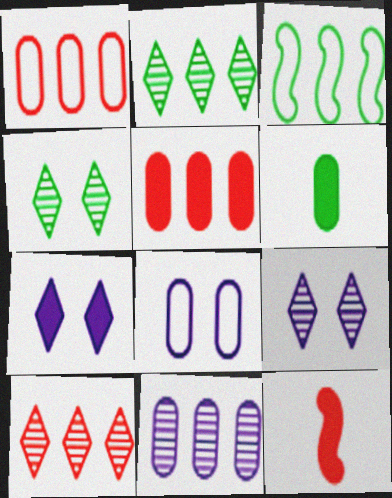[[2, 8, 12], 
[3, 4, 6]]